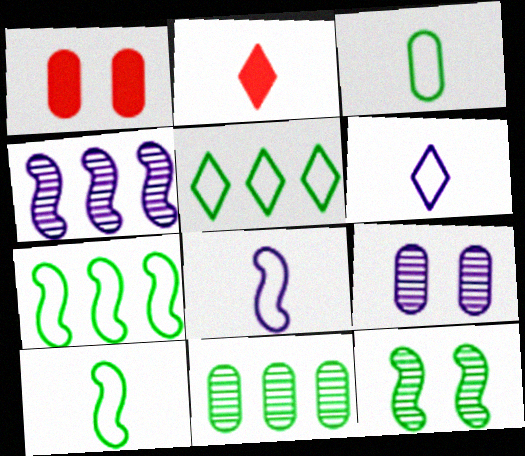[[2, 7, 9]]